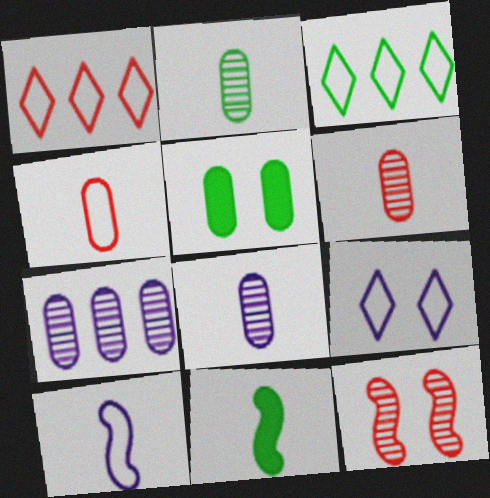[[2, 6, 8], 
[4, 5, 7], 
[5, 9, 12]]